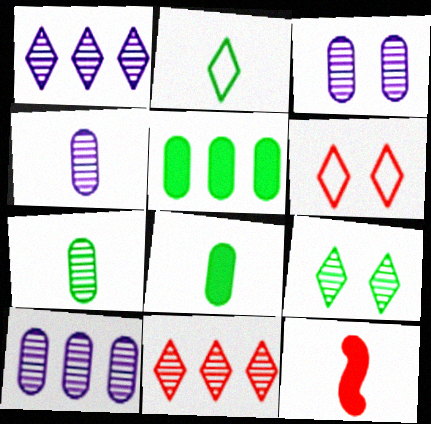[[2, 4, 12], 
[3, 4, 10]]